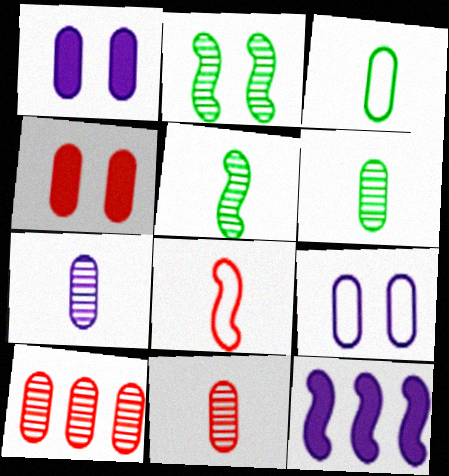[[1, 3, 10], 
[2, 8, 12], 
[6, 7, 11]]